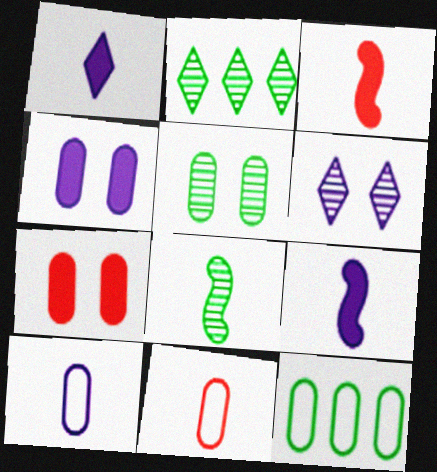[[1, 8, 11], 
[2, 5, 8], 
[3, 6, 12]]